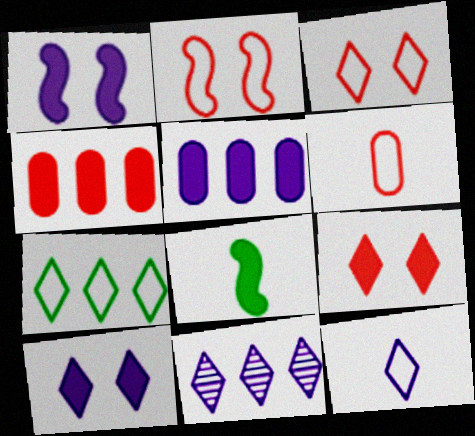[[3, 7, 12], 
[4, 8, 10], 
[5, 8, 9], 
[10, 11, 12]]